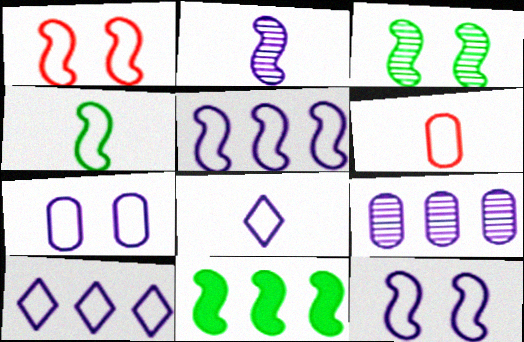[[1, 2, 11], 
[1, 4, 5], 
[3, 4, 11], 
[4, 6, 8], 
[5, 7, 8]]